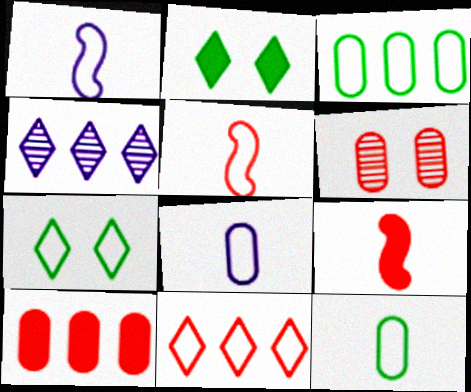[[6, 9, 11]]